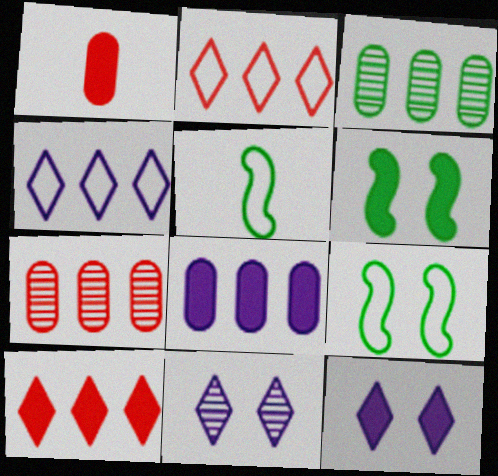[[5, 7, 12]]